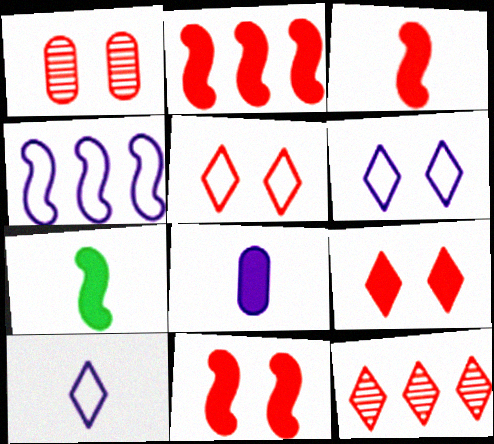[[1, 5, 11], 
[2, 3, 11]]